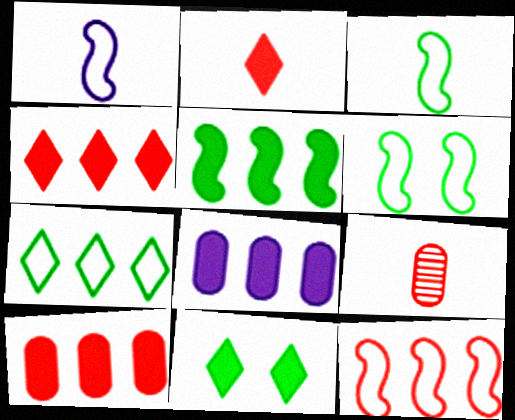[[1, 6, 12], 
[4, 5, 8]]